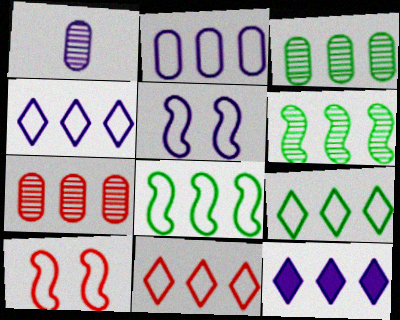[[1, 5, 12], 
[2, 8, 11], 
[4, 9, 11], 
[7, 8, 12]]